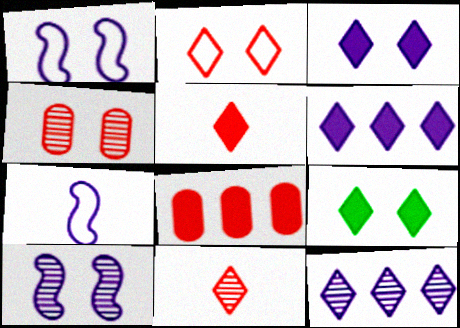[[1, 4, 9], 
[5, 6, 9]]